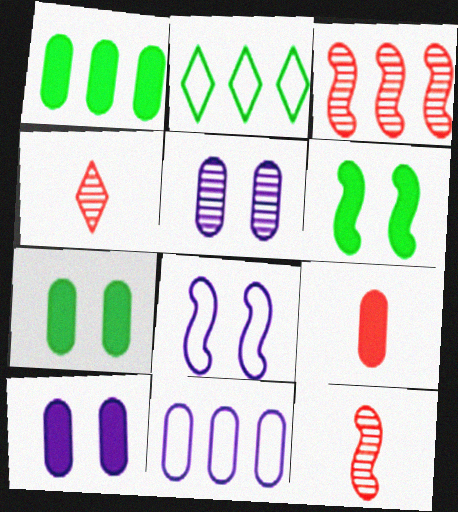[[1, 4, 8], 
[1, 9, 10], 
[2, 10, 12], 
[4, 6, 11]]